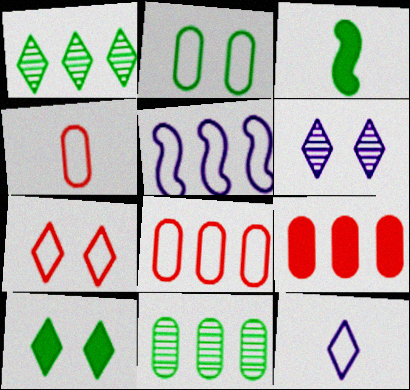[[1, 2, 3], 
[1, 5, 9], 
[3, 6, 8], 
[6, 7, 10]]